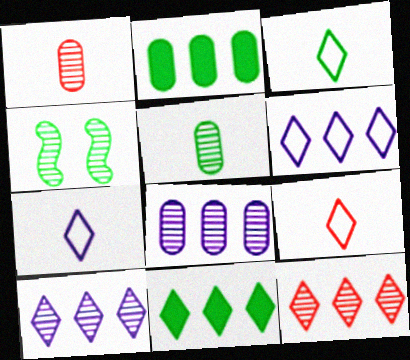[[1, 4, 10], 
[2, 3, 4], 
[3, 7, 9], 
[6, 11, 12]]